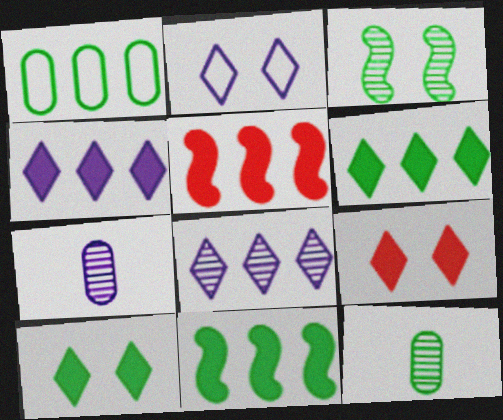[[1, 5, 8], 
[2, 5, 12]]